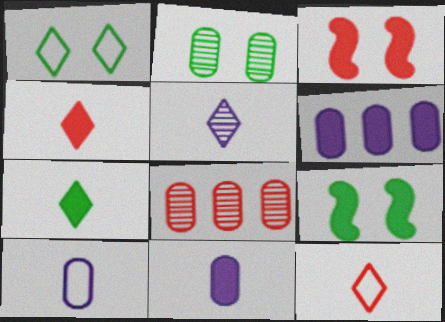[[1, 2, 9], 
[3, 6, 7], 
[3, 8, 12], 
[4, 6, 9], 
[5, 7, 12]]